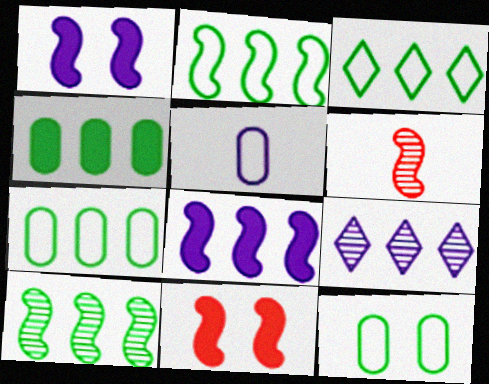[[1, 2, 6], 
[1, 5, 9], 
[2, 3, 7], 
[3, 4, 10]]